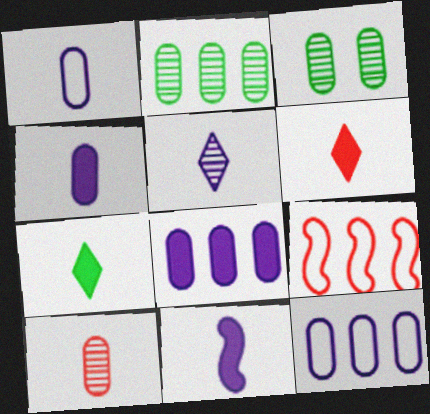[[1, 5, 11]]